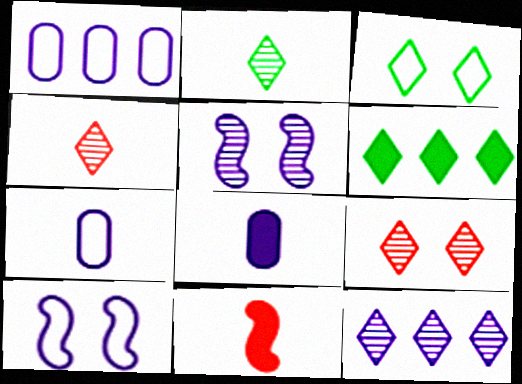[[2, 3, 6], 
[2, 7, 11], 
[2, 9, 12], 
[8, 10, 12]]